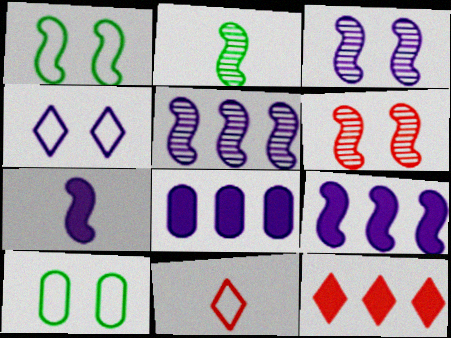[[2, 5, 6]]